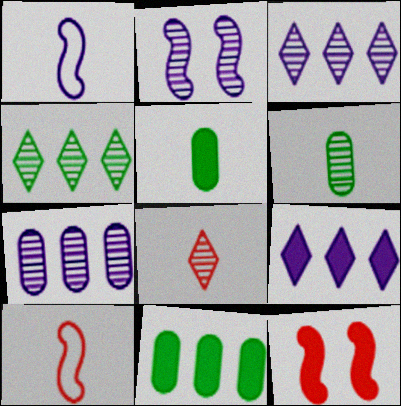[[1, 5, 8], 
[5, 9, 12]]